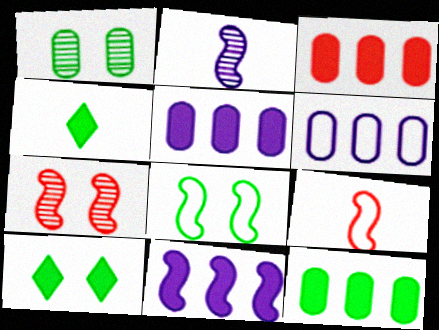[[1, 8, 10], 
[3, 5, 12], 
[4, 6, 7]]